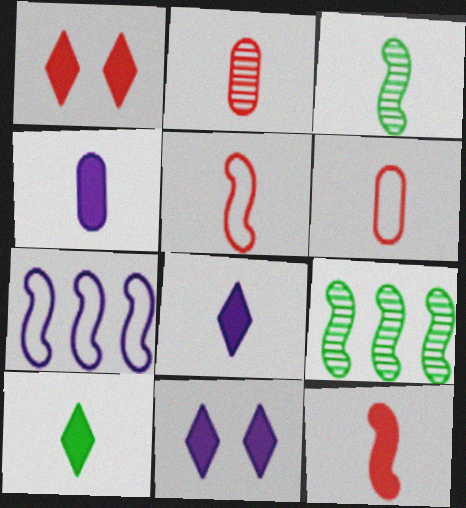[[3, 6, 8], 
[4, 10, 12], 
[6, 9, 11]]